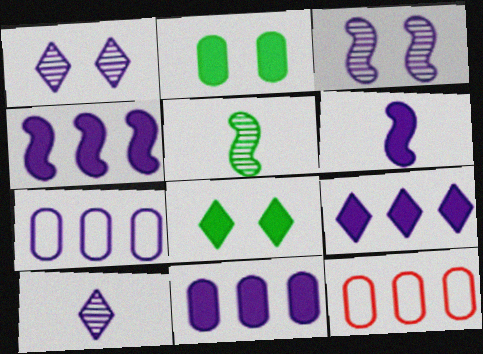[[1, 6, 7], 
[4, 9, 11]]